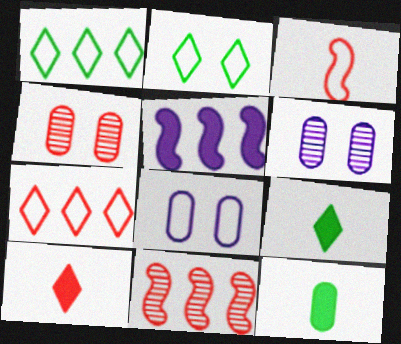[[1, 3, 8], 
[8, 9, 11]]